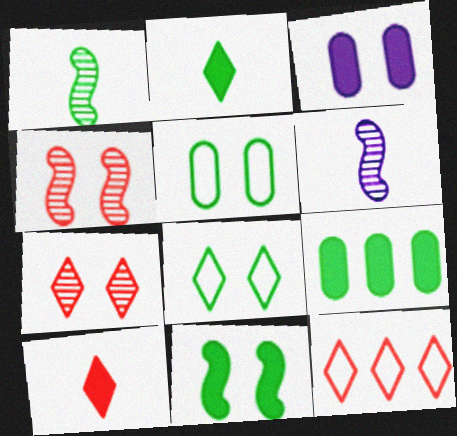[[1, 3, 12], 
[1, 8, 9], 
[2, 9, 11], 
[3, 4, 8], 
[7, 10, 12]]